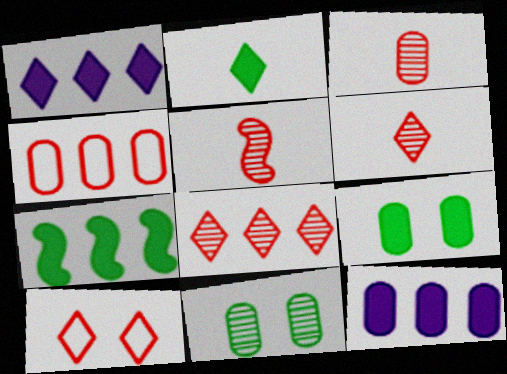[[2, 7, 9], 
[3, 5, 6]]